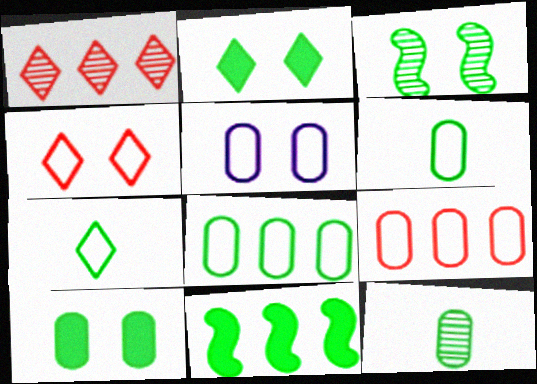[[5, 6, 9], 
[8, 10, 12]]